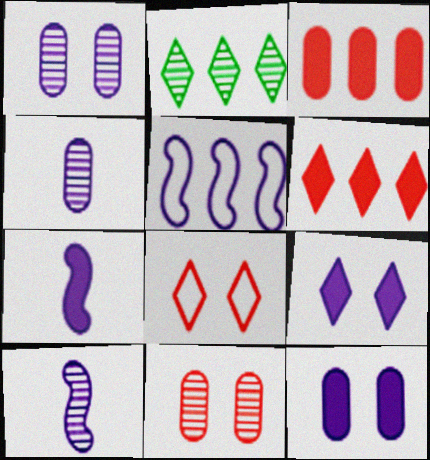[[2, 3, 5], 
[2, 10, 11], 
[4, 5, 9]]